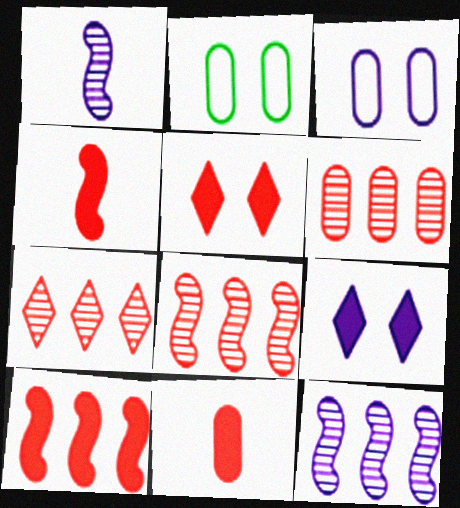[[5, 10, 11], 
[6, 7, 8]]